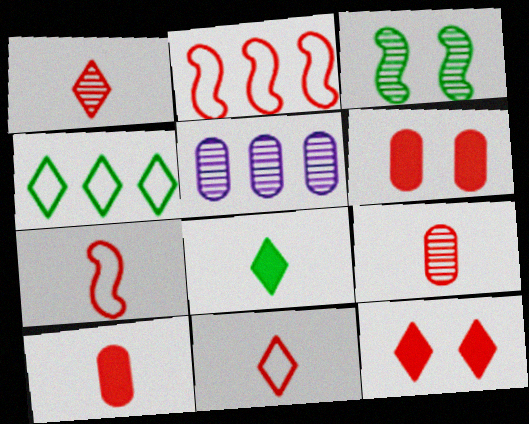[[1, 2, 6], 
[1, 3, 5], 
[1, 7, 10], 
[2, 9, 12]]